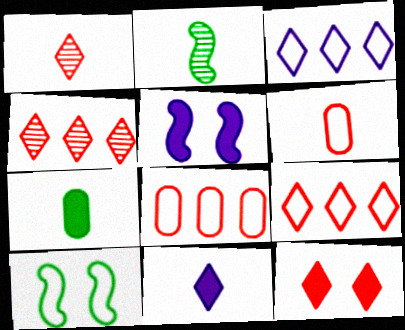[[1, 9, 12], 
[2, 6, 11], 
[3, 6, 10]]